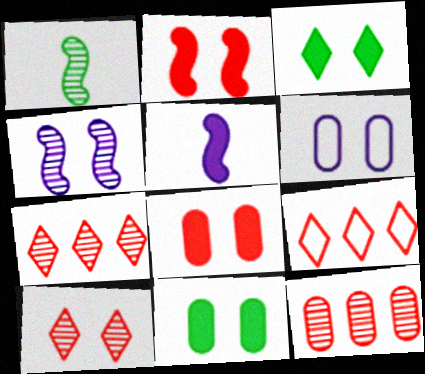[]